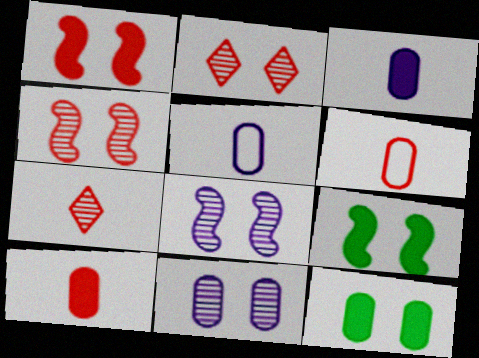[]